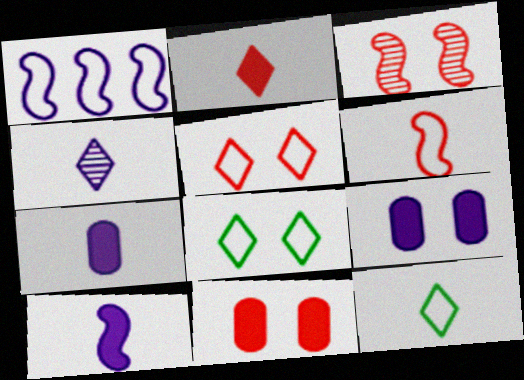[[1, 4, 9], 
[2, 4, 12], 
[3, 5, 11], 
[3, 8, 9]]